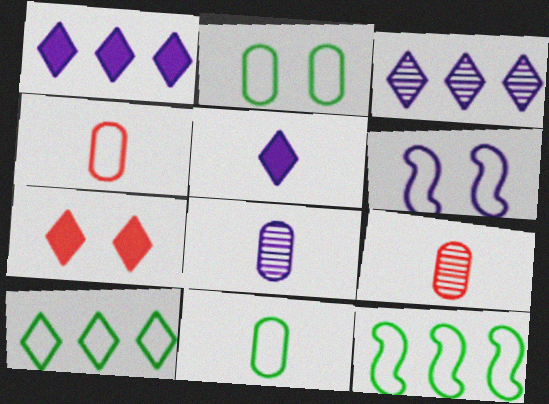[[1, 6, 8], 
[4, 6, 10], 
[7, 8, 12]]